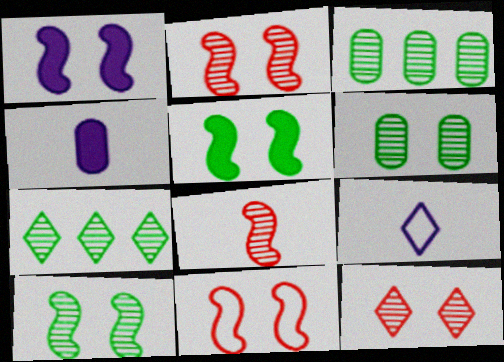[[1, 10, 11], 
[4, 7, 11]]